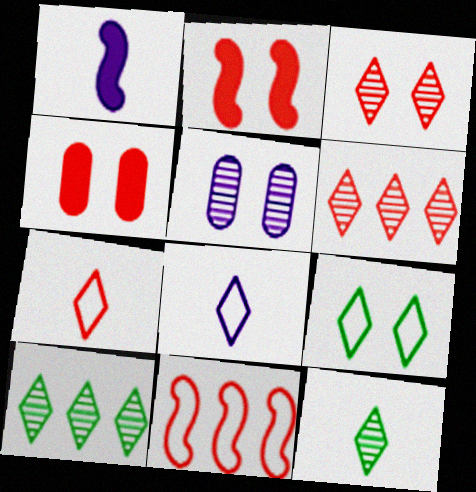[[2, 5, 9]]